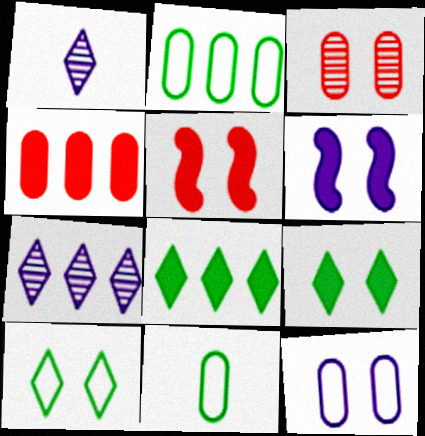[[1, 2, 5], 
[3, 6, 10], 
[5, 7, 11]]